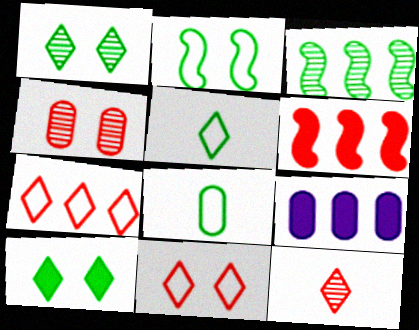[[2, 9, 12], 
[3, 7, 9], 
[3, 8, 10], 
[4, 8, 9]]